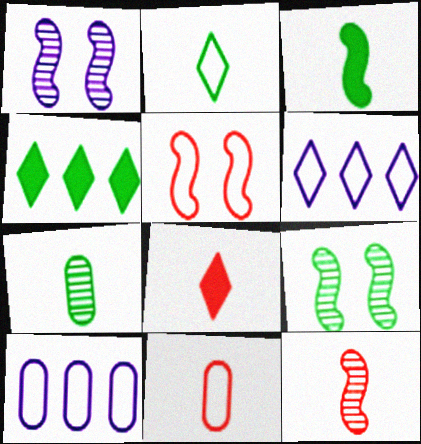[[1, 4, 11], 
[2, 3, 7], 
[2, 5, 10], 
[8, 9, 10], 
[8, 11, 12]]